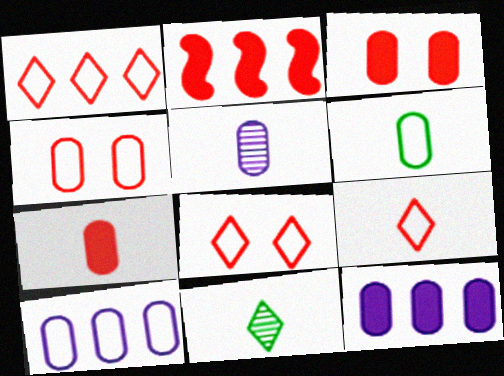[[1, 8, 9], 
[4, 6, 10], 
[5, 6, 7]]